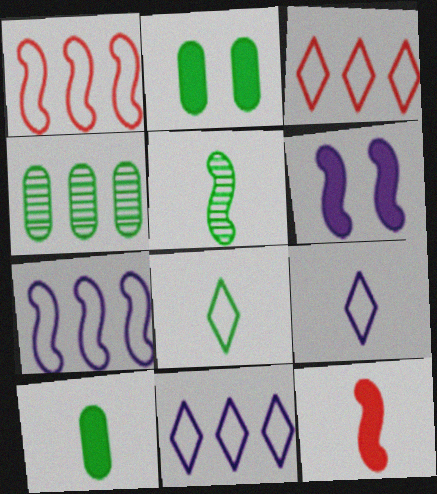[[1, 5, 6], 
[5, 8, 10]]